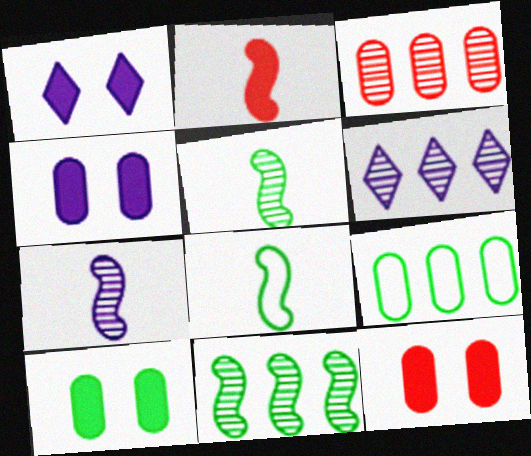[[1, 3, 8], 
[2, 7, 8], 
[3, 6, 11], 
[4, 10, 12], 
[6, 8, 12]]